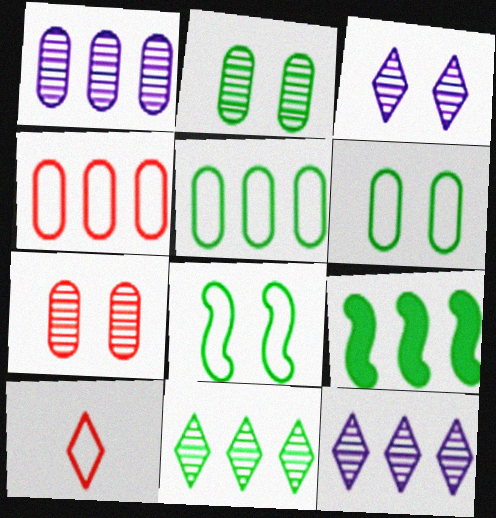[[4, 9, 12], 
[5, 9, 11]]